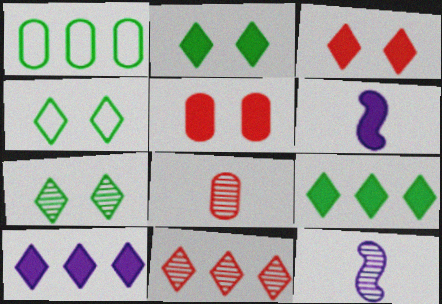[[1, 3, 12], 
[2, 4, 7], 
[5, 6, 9]]